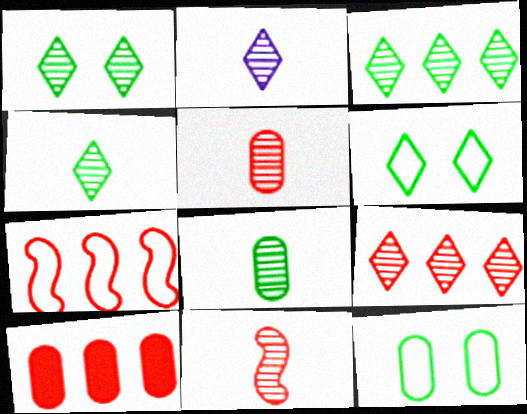[[1, 2, 9], 
[1, 3, 4], 
[2, 8, 11], 
[7, 9, 10]]